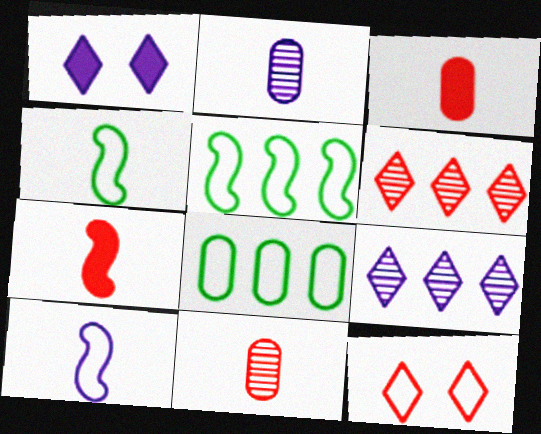[[1, 5, 11], 
[8, 10, 12]]